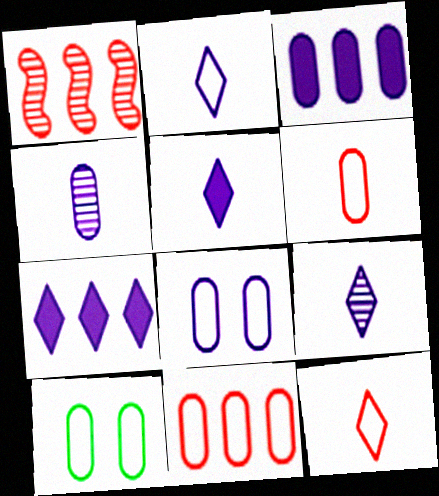[[1, 5, 10], 
[2, 5, 9], 
[3, 4, 8]]